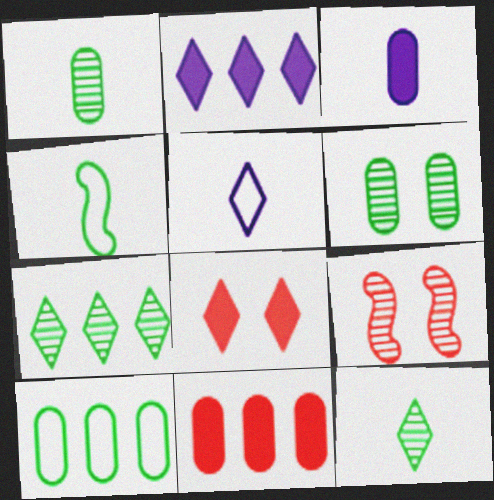[[5, 7, 8]]